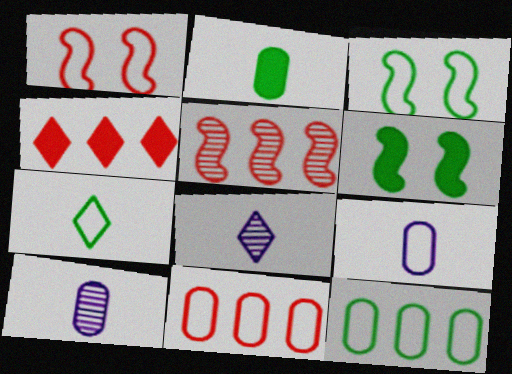[[3, 4, 10], 
[3, 7, 12], 
[4, 5, 11], 
[6, 8, 11]]